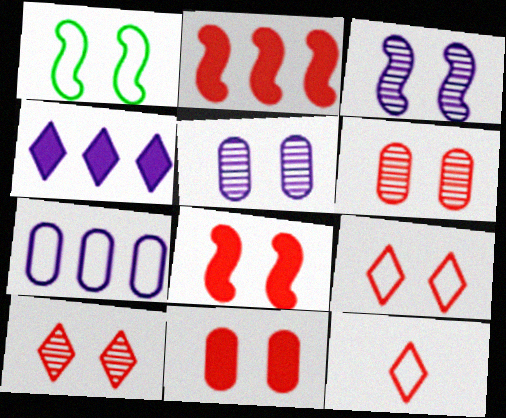[[1, 3, 8], 
[1, 7, 12], 
[2, 6, 12], 
[6, 8, 9]]